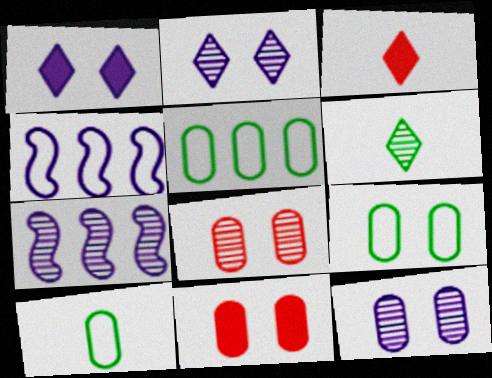[[3, 7, 9], 
[4, 6, 11], 
[5, 9, 10], 
[6, 7, 8], 
[9, 11, 12]]